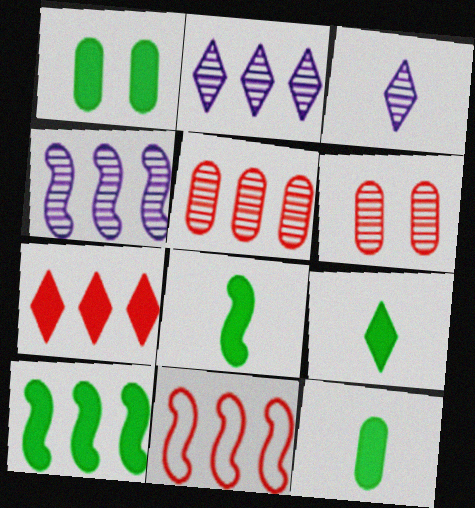[[1, 3, 11], 
[1, 9, 10], 
[4, 10, 11], 
[5, 7, 11], 
[8, 9, 12]]